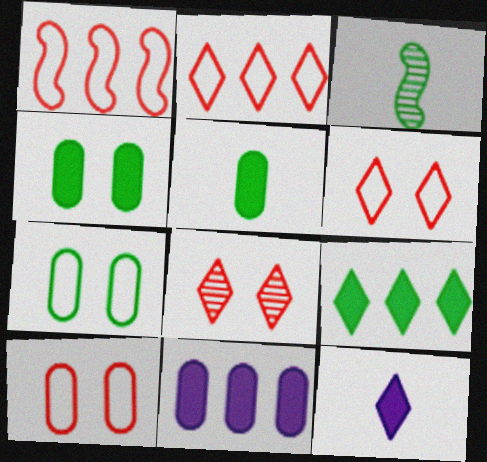[[3, 6, 11], 
[3, 7, 9]]